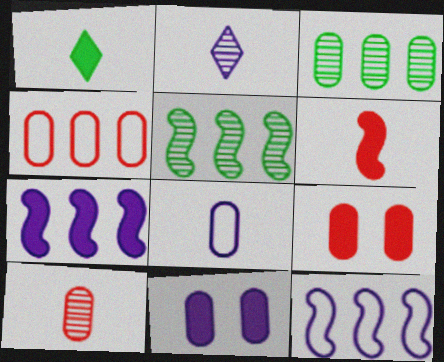[[1, 7, 9], 
[2, 11, 12], 
[3, 8, 9], 
[4, 9, 10]]